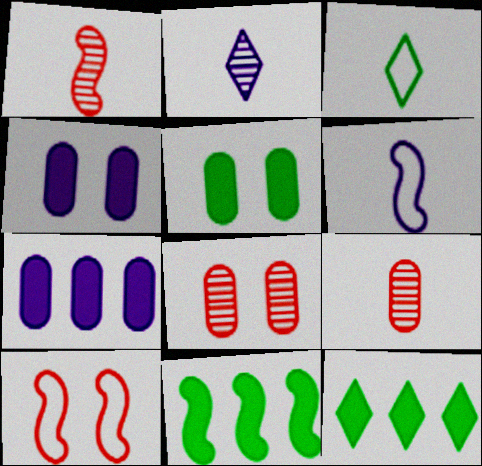[[6, 8, 12]]